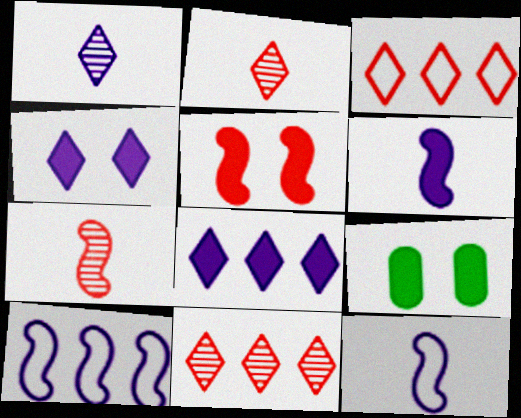[[2, 9, 10], 
[4, 5, 9], 
[9, 11, 12]]